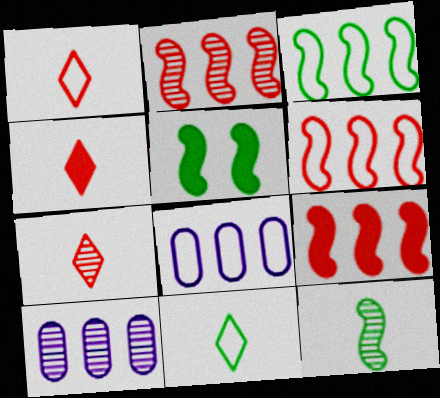[[1, 4, 7], 
[1, 5, 10], 
[2, 6, 9], 
[3, 5, 12], 
[5, 7, 8]]